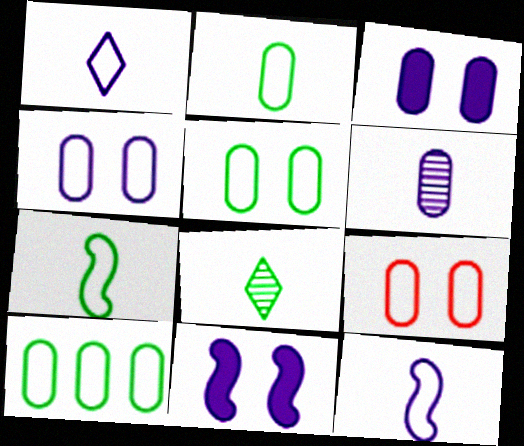[[2, 5, 10], 
[4, 5, 9]]